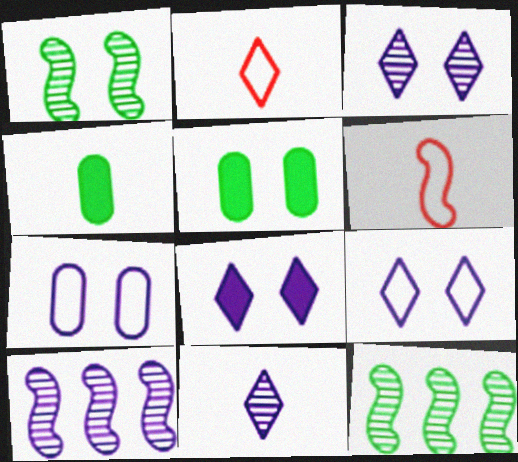[[2, 5, 10], 
[3, 8, 9], 
[4, 6, 11]]